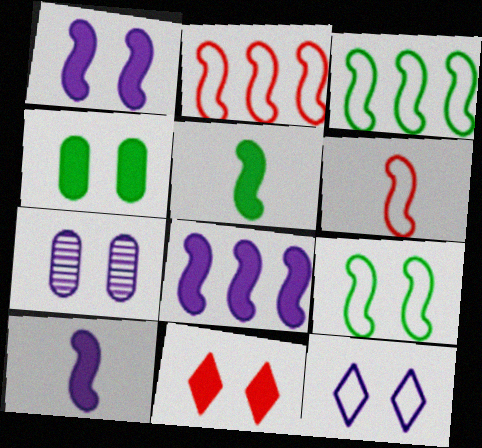[[1, 4, 11], 
[1, 7, 12], 
[1, 8, 10], 
[7, 9, 11]]